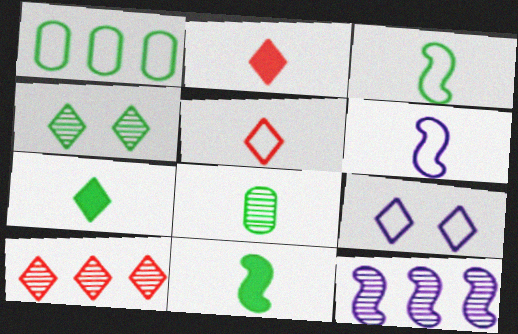[[1, 4, 11], 
[2, 6, 8], 
[3, 7, 8], 
[7, 9, 10]]